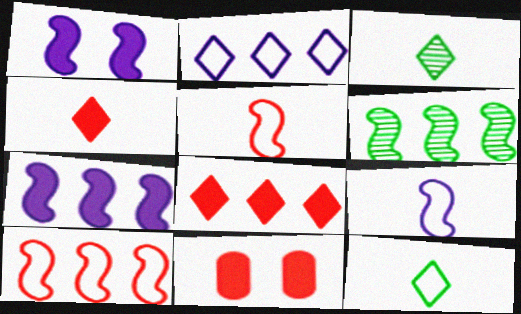[[1, 5, 6], 
[6, 7, 10]]